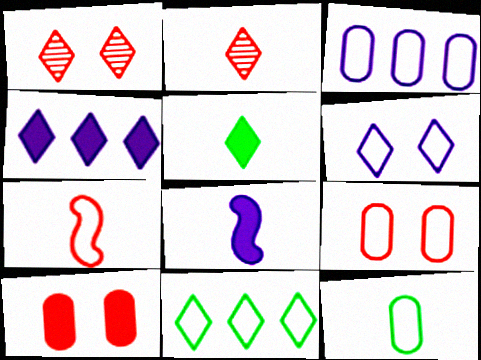[[2, 8, 12], 
[3, 9, 12]]